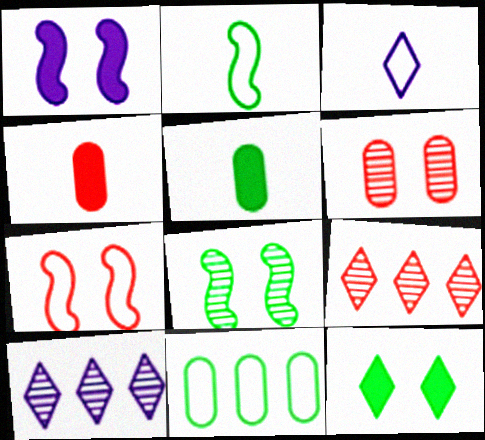[[1, 7, 8], 
[3, 7, 11], 
[3, 9, 12], 
[4, 7, 9], 
[5, 7, 10]]